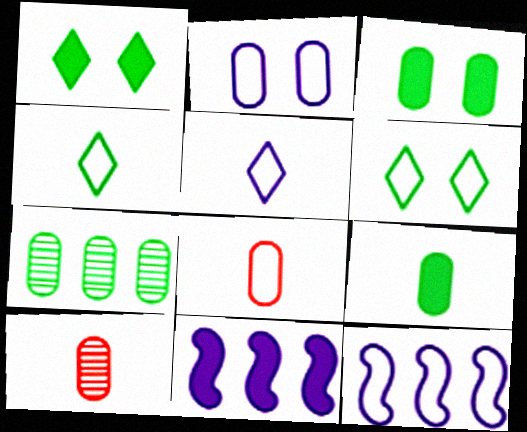[[1, 10, 12], 
[2, 5, 12], 
[6, 8, 12], 
[6, 10, 11]]